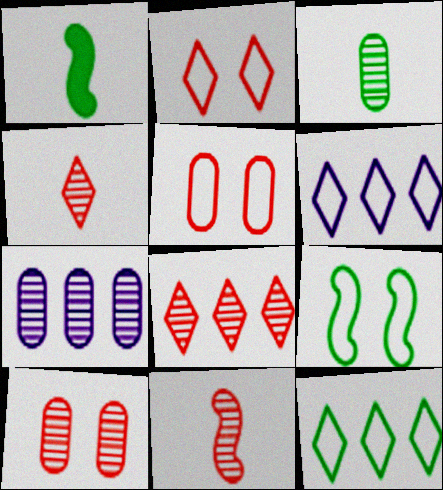[[1, 2, 7], 
[1, 6, 10], 
[3, 7, 10], 
[8, 10, 11]]